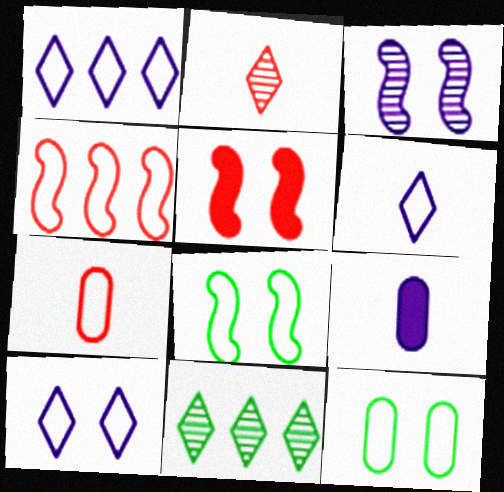[[1, 3, 9], 
[1, 6, 10], 
[1, 7, 8], 
[3, 5, 8], 
[4, 6, 12]]